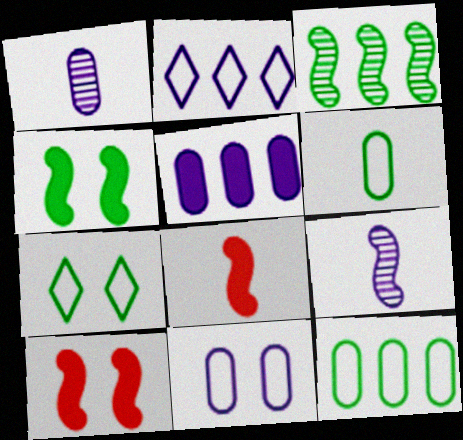[[1, 5, 11]]